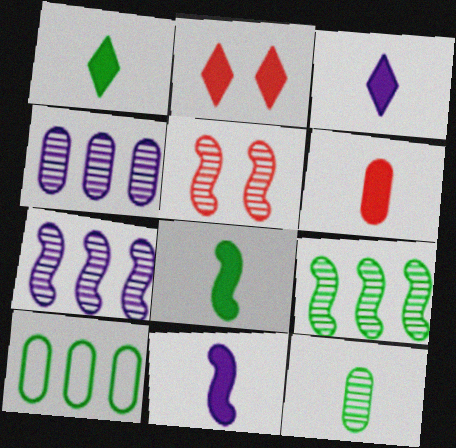[[1, 6, 11], 
[3, 5, 10], 
[3, 6, 8]]